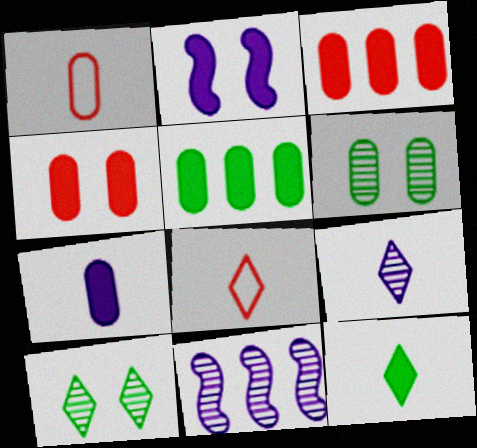[[2, 3, 12], 
[4, 5, 7], 
[8, 9, 12]]